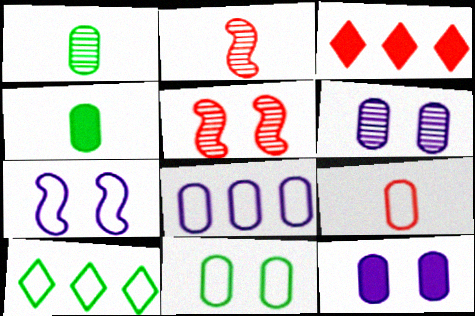[[1, 3, 7], 
[2, 10, 12], 
[3, 5, 9], 
[7, 9, 10], 
[8, 9, 11]]